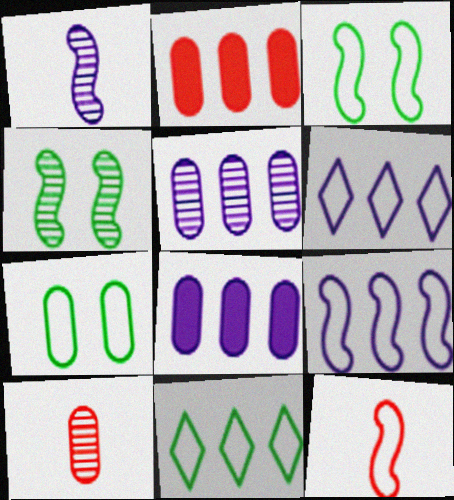[[3, 9, 12], 
[6, 7, 12], 
[7, 8, 10]]